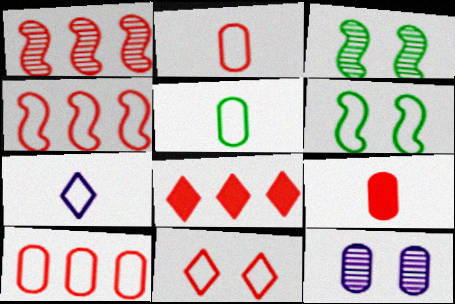[[1, 8, 10], 
[1, 9, 11], 
[2, 4, 11], 
[6, 7, 10]]